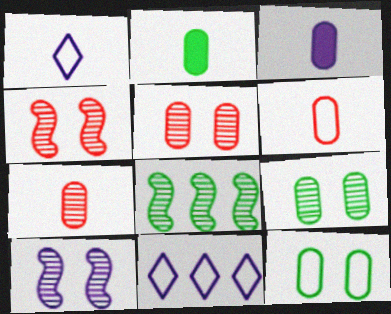[[2, 4, 11], 
[3, 10, 11]]